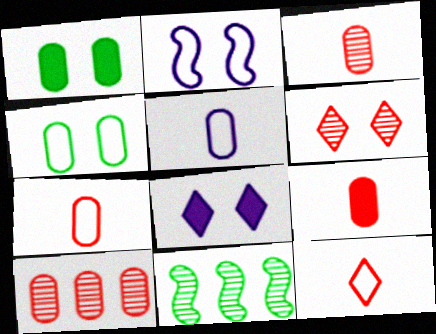[[1, 2, 6], 
[1, 5, 10], 
[3, 7, 9], 
[7, 8, 11]]